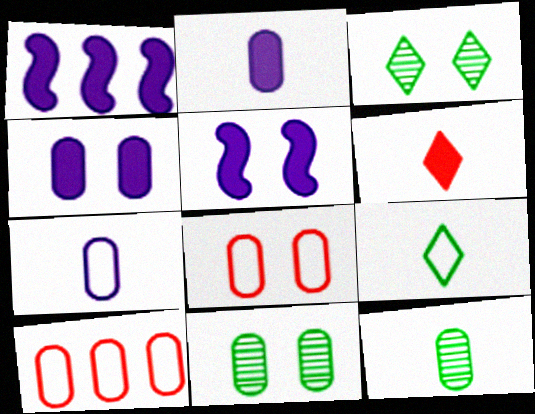[[2, 10, 11], 
[3, 5, 8], 
[4, 8, 11], 
[4, 10, 12]]